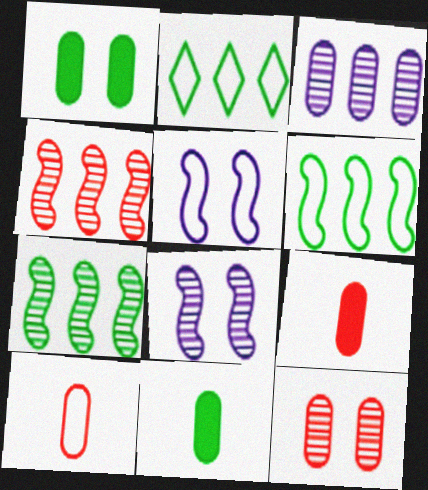[[1, 3, 10], 
[2, 5, 10], 
[2, 8, 9]]